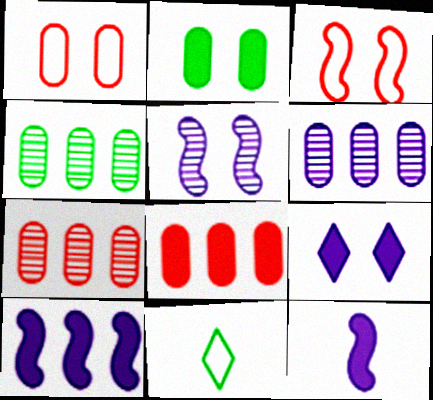[[4, 6, 7], 
[5, 8, 11]]